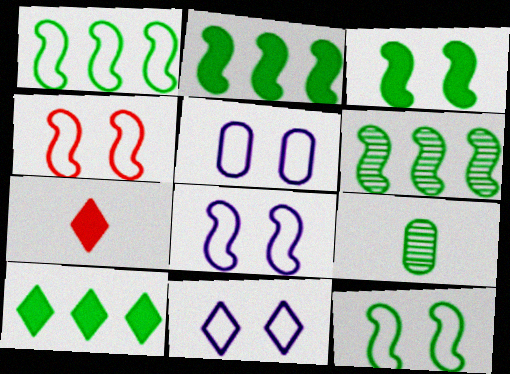[[1, 2, 6], 
[4, 8, 12], 
[5, 6, 7], 
[5, 8, 11], 
[9, 10, 12]]